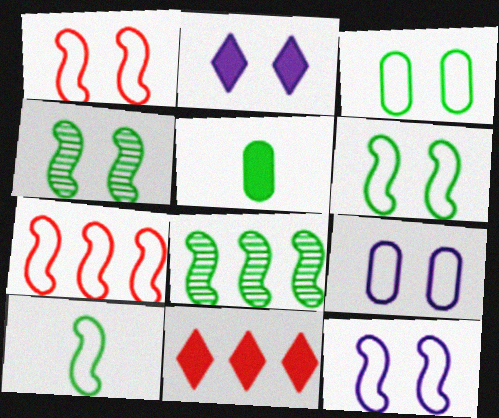[[1, 6, 12], 
[7, 10, 12]]